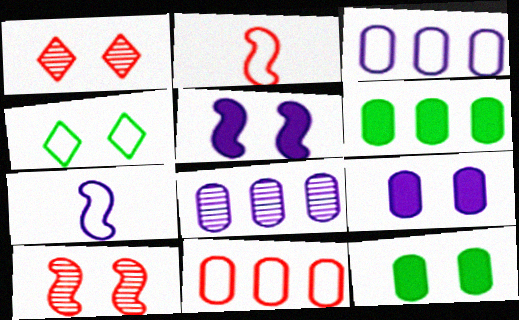[[1, 6, 7], 
[2, 3, 4], 
[4, 7, 11], 
[4, 9, 10], 
[6, 8, 11]]